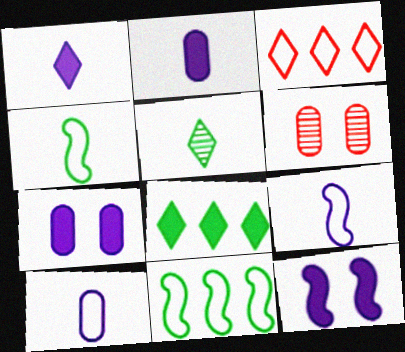[[1, 6, 11], 
[6, 8, 9]]